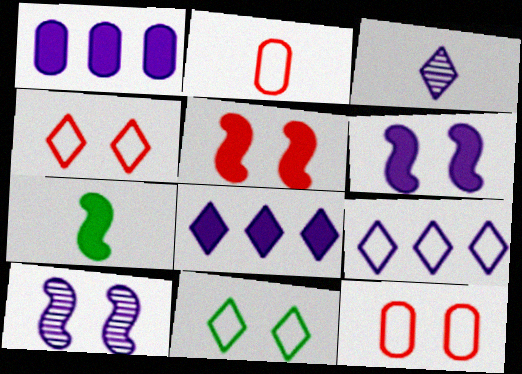[[2, 3, 7]]